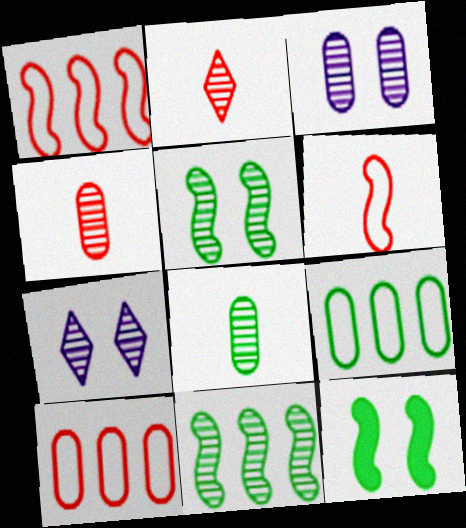[[2, 3, 11], 
[4, 7, 11]]